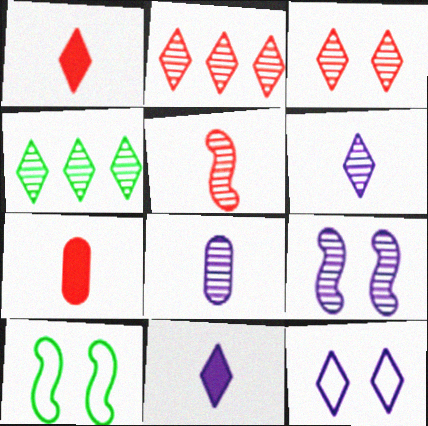[[1, 4, 12], 
[3, 4, 6]]